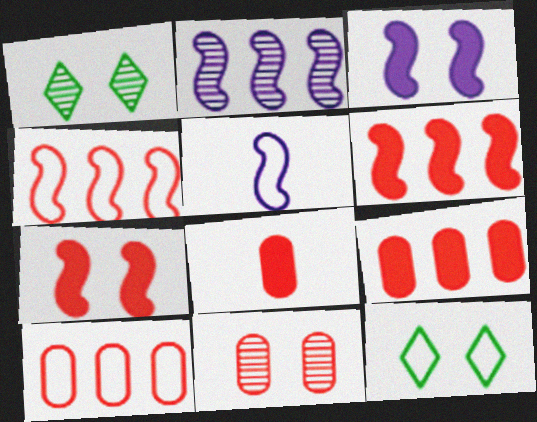[[1, 5, 9], 
[2, 3, 5], 
[2, 8, 12], 
[3, 11, 12], 
[5, 10, 12], 
[8, 10, 11]]